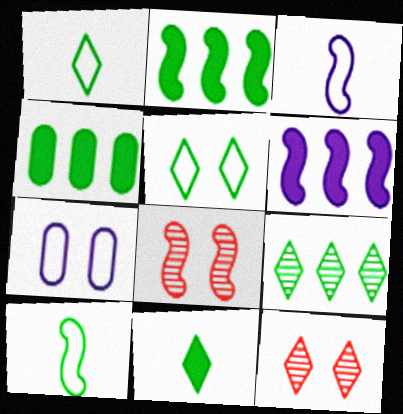[[2, 3, 8], 
[3, 4, 12], 
[5, 9, 11], 
[6, 8, 10]]